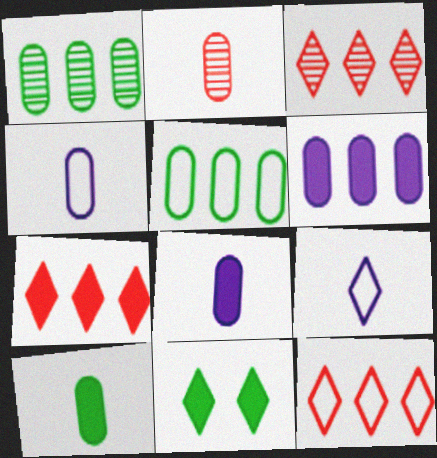[[2, 4, 10], 
[3, 7, 12], 
[3, 9, 11]]